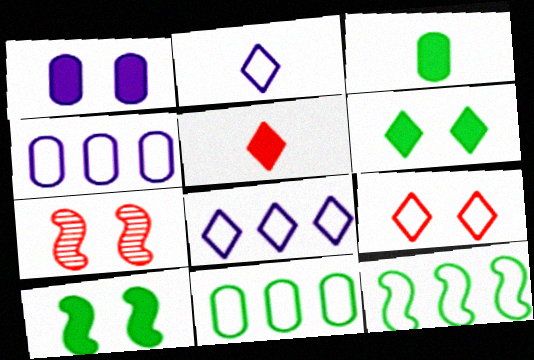[[3, 7, 8]]